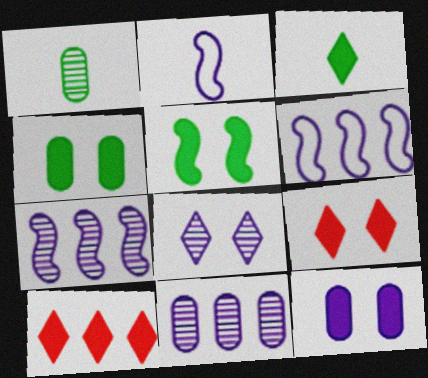[[1, 6, 9], 
[5, 9, 12]]